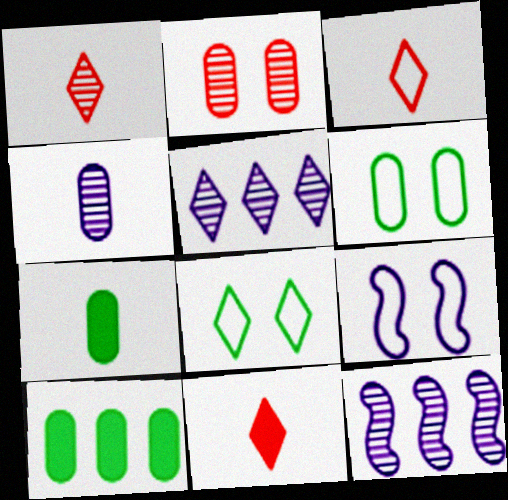[[1, 3, 11], 
[1, 9, 10], 
[5, 8, 11], 
[6, 11, 12]]